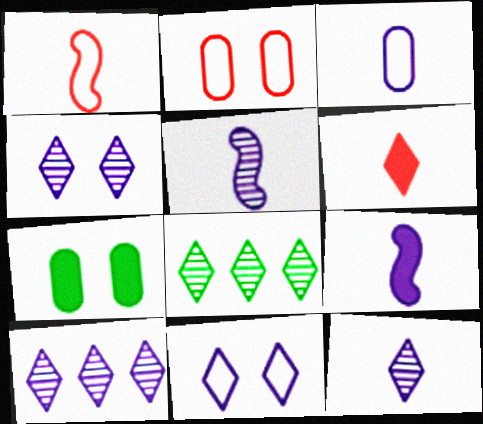[[1, 7, 10], 
[2, 8, 9], 
[3, 9, 12], 
[4, 10, 12], 
[6, 8, 11]]